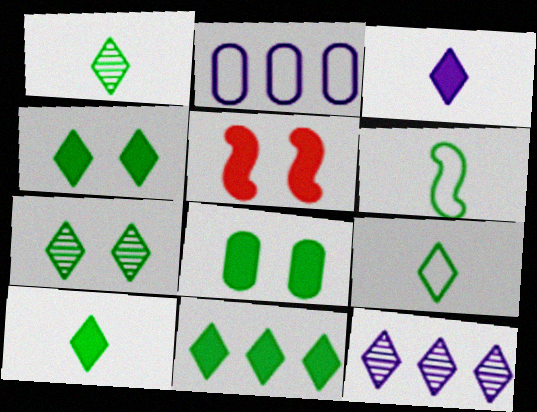[[1, 2, 5], 
[1, 9, 10], 
[4, 10, 11], 
[7, 9, 11]]